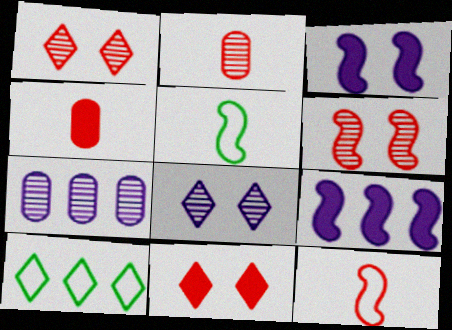[[2, 3, 10], 
[5, 6, 9], 
[5, 7, 11]]